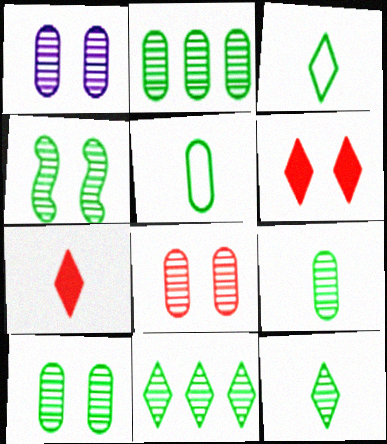[[1, 8, 10], 
[2, 4, 12], 
[2, 9, 10], 
[4, 9, 11]]